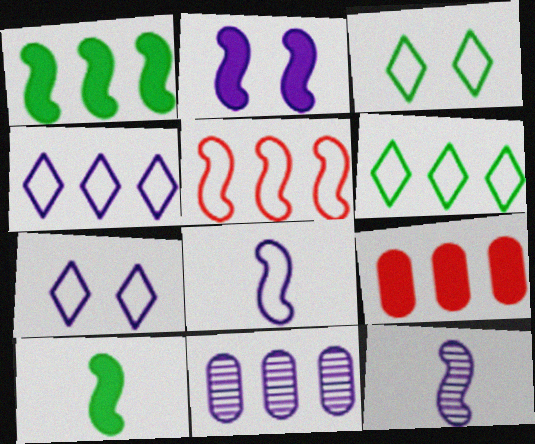[[3, 9, 12]]